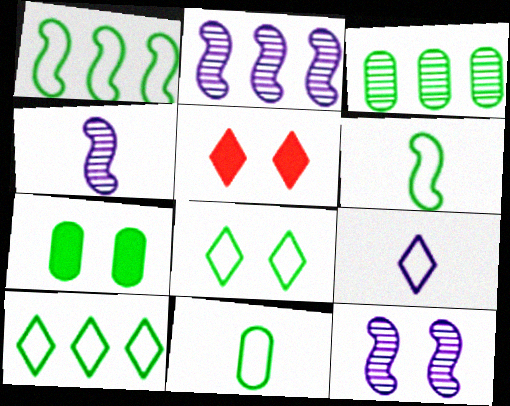[[1, 8, 11], 
[2, 4, 12], 
[2, 5, 11], 
[3, 7, 11]]